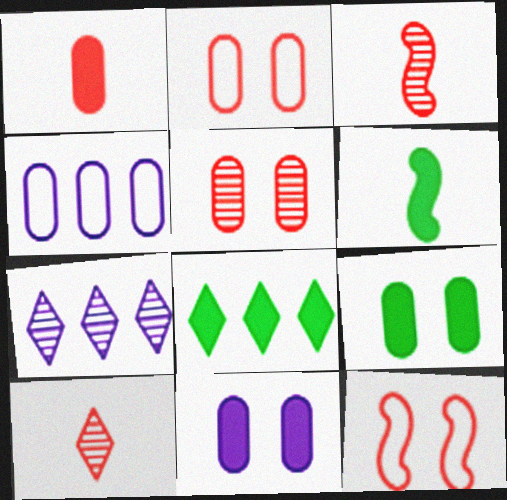[[2, 6, 7], 
[6, 8, 9]]